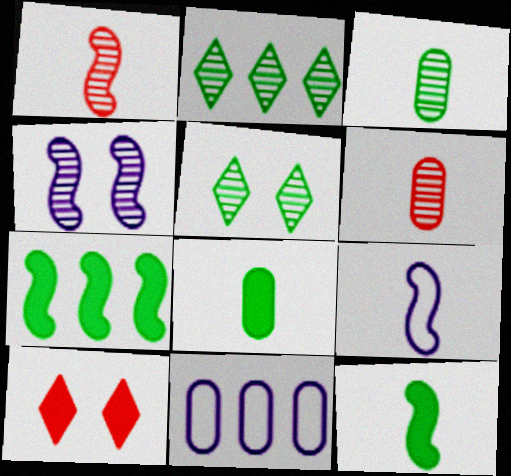[[1, 9, 12], 
[2, 4, 6]]